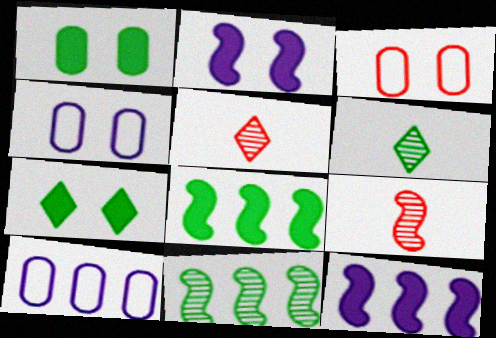[[3, 6, 12], 
[4, 5, 8], 
[7, 9, 10]]